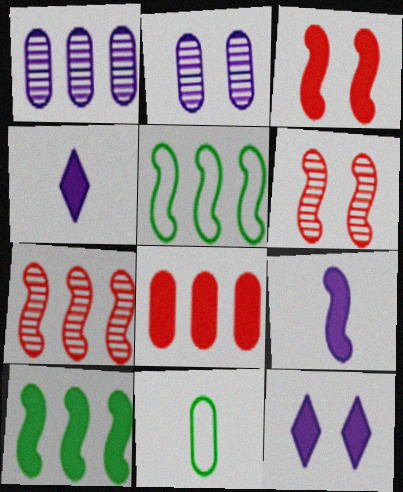[[2, 8, 11], 
[3, 9, 10], 
[5, 6, 9], 
[7, 11, 12]]